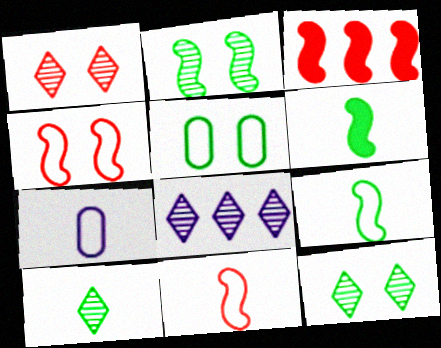[[1, 8, 10], 
[3, 7, 12]]